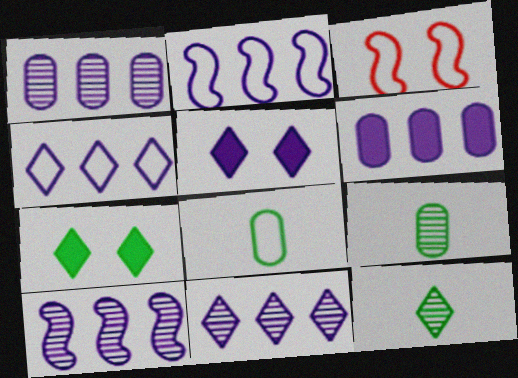[[1, 10, 11], 
[2, 6, 11], 
[3, 4, 8], 
[3, 6, 12], 
[4, 6, 10]]